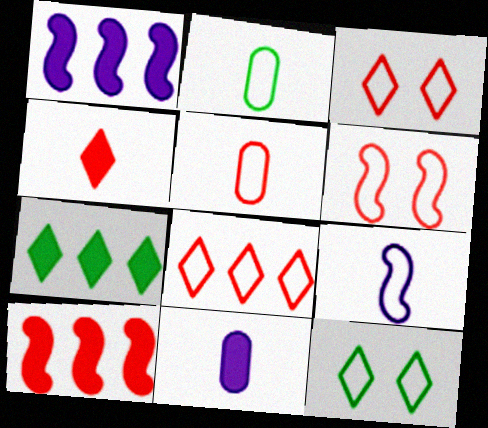[[5, 6, 8]]